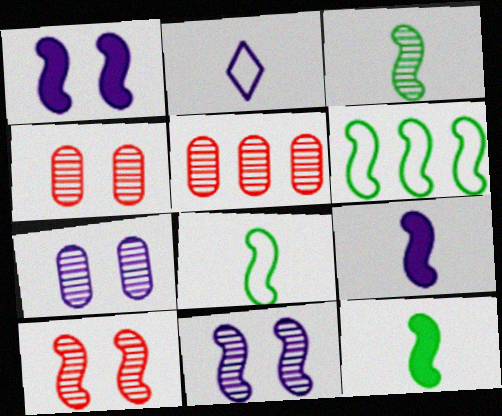[[3, 8, 12], 
[6, 9, 10]]